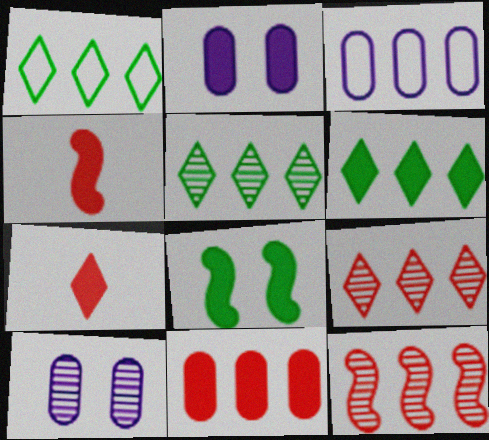[[1, 4, 10], 
[1, 5, 6], 
[2, 4, 6], 
[3, 6, 12]]